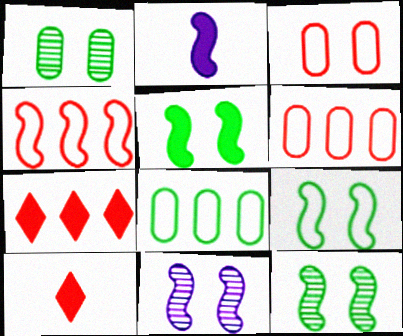[[2, 4, 12], 
[5, 9, 12], 
[8, 10, 11]]